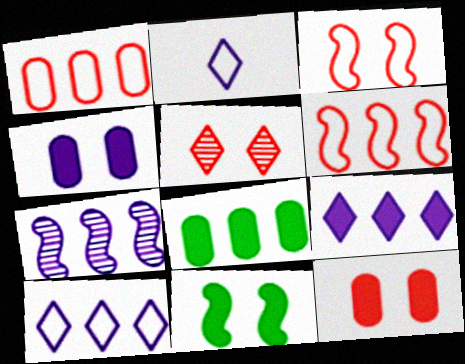[[2, 4, 7], 
[3, 5, 12]]